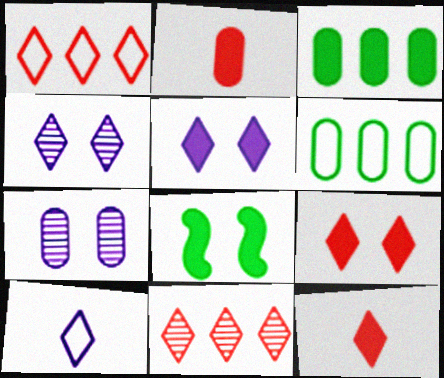[[2, 6, 7]]